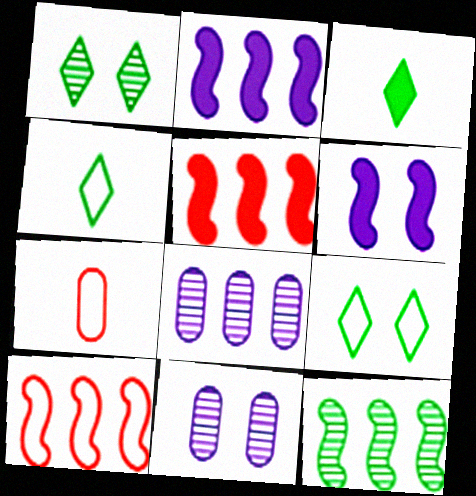[[1, 2, 7], 
[2, 10, 12], 
[3, 10, 11], 
[4, 5, 11]]